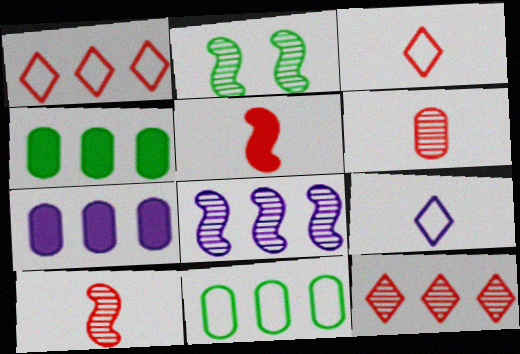[[1, 4, 8], 
[2, 3, 7], 
[2, 8, 10], 
[3, 5, 6]]